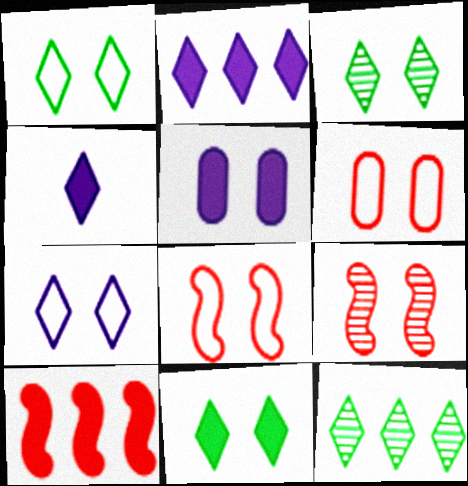[[1, 3, 11], 
[1, 5, 9], 
[3, 5, 8]]